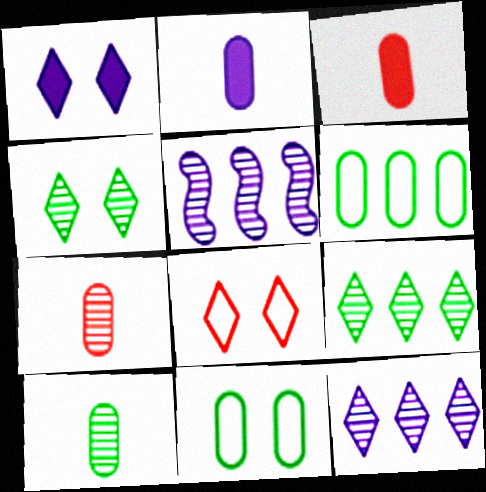[[1, 4, 8], 
[4, 5, 7]]